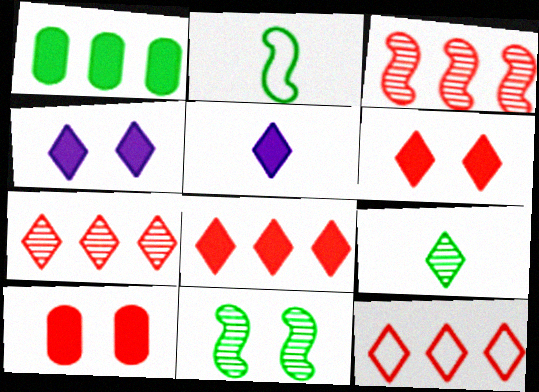[[4, 9, 12], 
[7, 8, 12]]